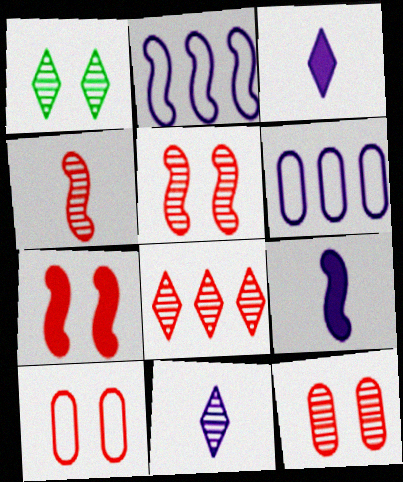[[1, 8, 11], 
[4, 8, 12]]